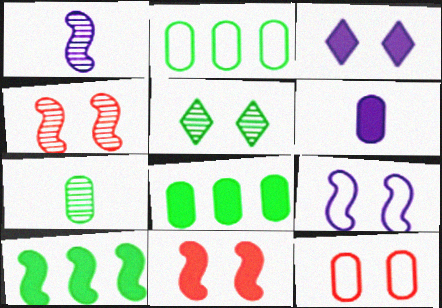[]